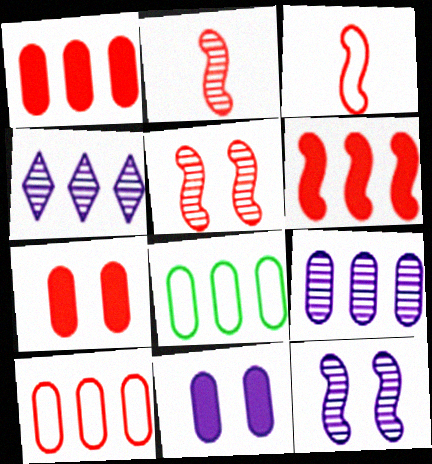[[1, 8, 9], 
[3, 5, 6], 
[4, 6, 8]]